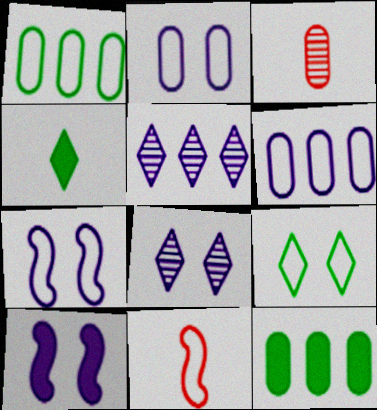[[2, 3, 12], 
[2, 8, 10], 
[6, 9, 11], 
[8, 11, 12]]